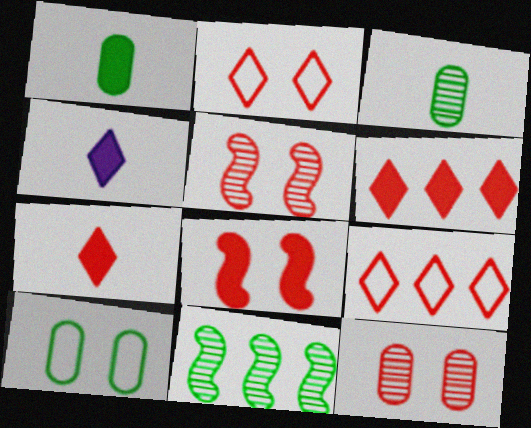[[2, 8, 12]]